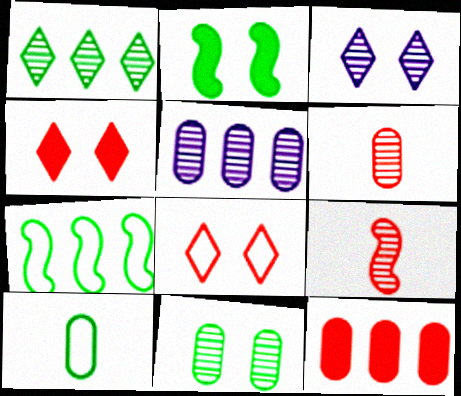[[1, 2, 10], 
[5, 6, 11], 
[8, 9, 12]]